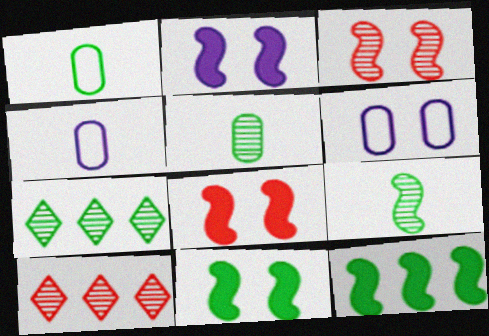[[1, 2, 10], 
[1, 7, 11], 
[2, 8, 11], 
[4, 7, 8], 
[4, 10, 11]]